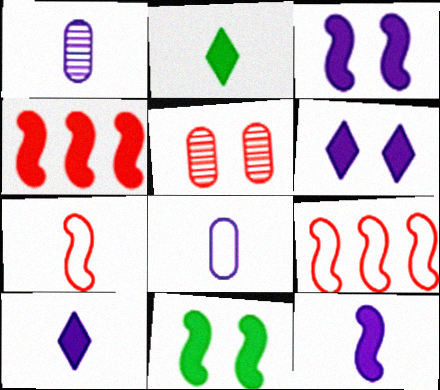[[1, 2, 7], 
[4, 11, 12]]